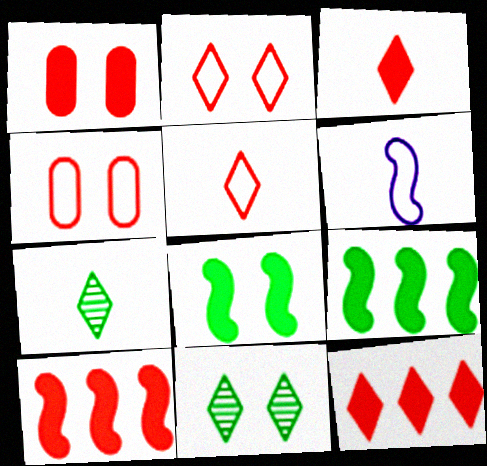[[1, 3, 10]]